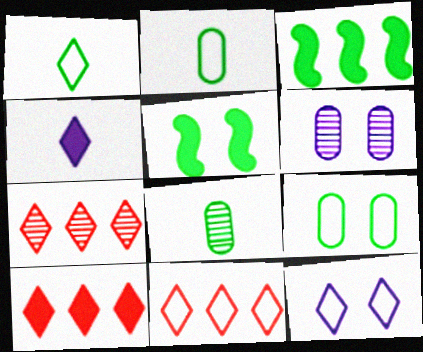[[1, 11, 12], 
[7, 10, 11]]